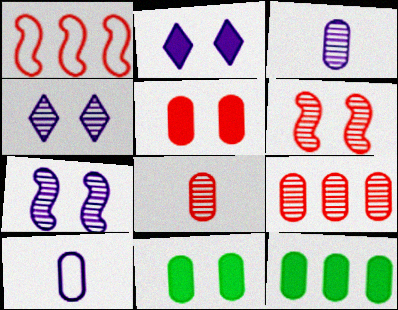[[9, 10, 11]]